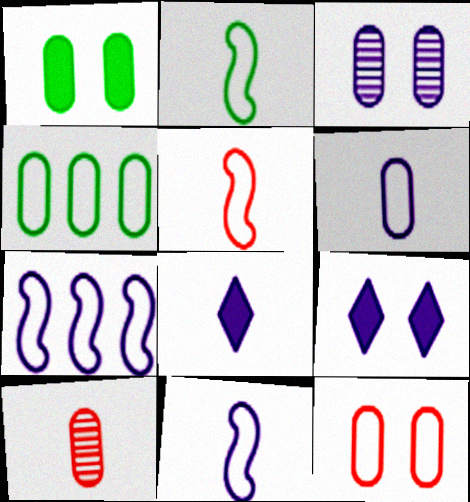[[1, 3, 12], 
[2, 5, 11], 
[2, 8, 10], 
[3, 7, 8], 
[4, 6, 12]]